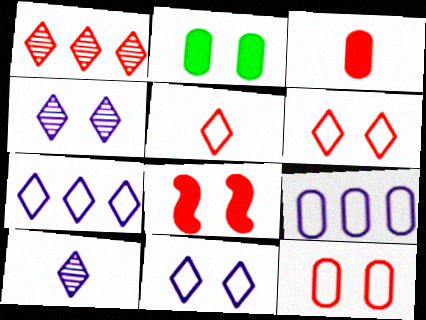[]